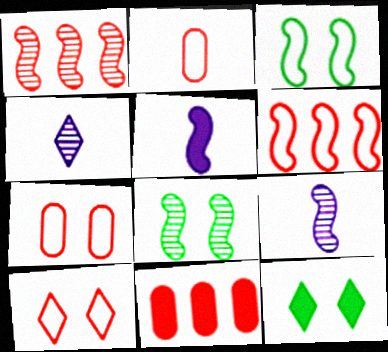[[1, 3, 5], 
[1, 8, 9], 
[2, 6, 10], 
[3, 4, 11], 
[5, 6, 8], 
[5, 11, 12]]